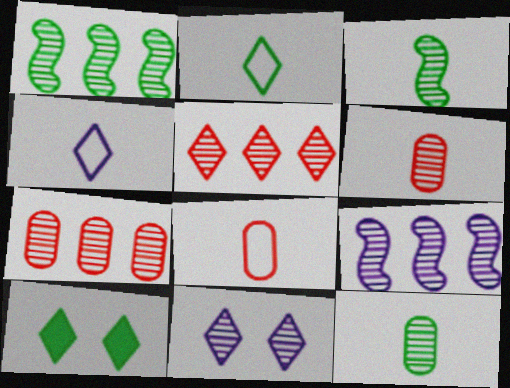[[1, 6, 11], 
[3, 7, 11], 
[4, 5, 10], 
[8, 9, 10]]